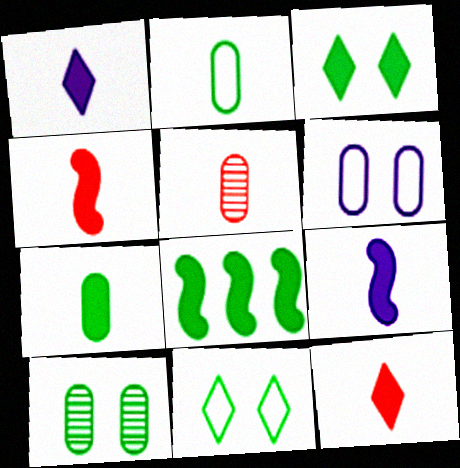[[1, 4, 7], 
[3, 7, 8], 
[7, 9, 12]]